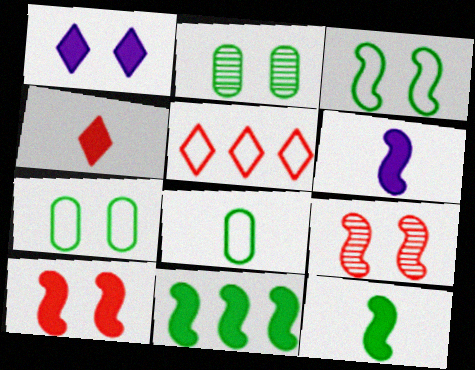[[1, 7, 9], 
[2, 5, 6], 
[6, 10, 11]]